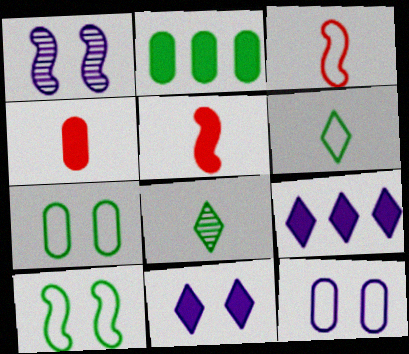[[1, 11, 12], 
[2, 5, 11], 
[2, 8, 10]]